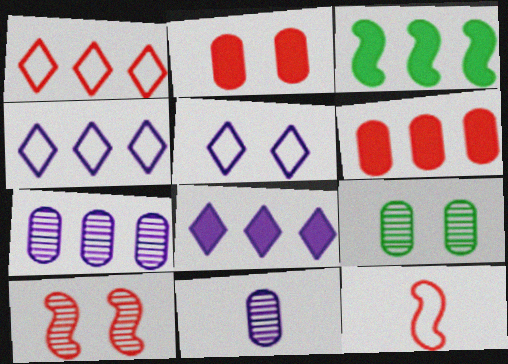[[1, 3, 7], 
[3, 6, 8], 
[8, 9, 12]]